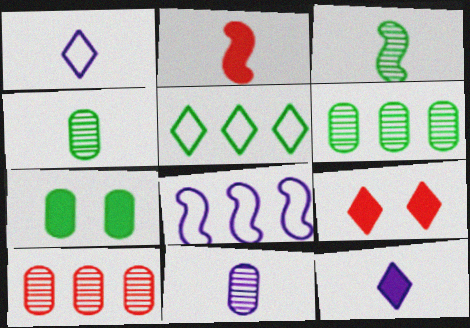[[1, 2, 4], 
[3, 5, 7], 
[4, 8, 9]]